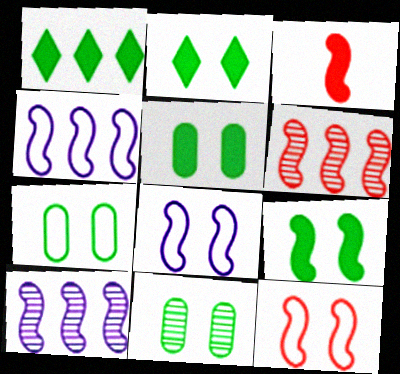[[2, 5, 9], 
[3, 6, 12], 
[5, 7, 11]]